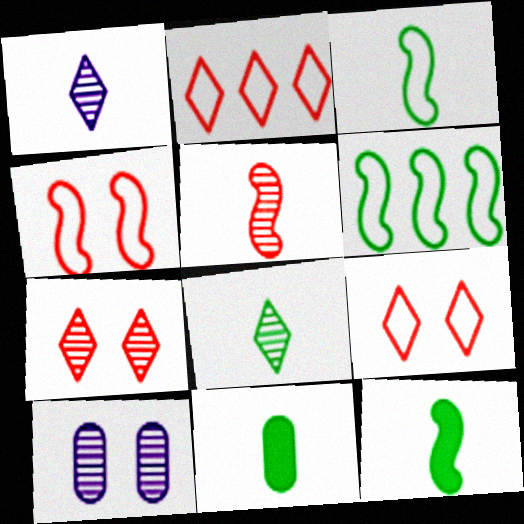[[2, 10, 12], 
[3, 8, 11]]